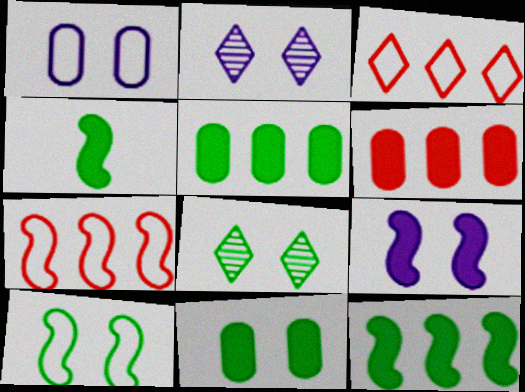[[1, 2, 9], 
[8, 10, 11]]